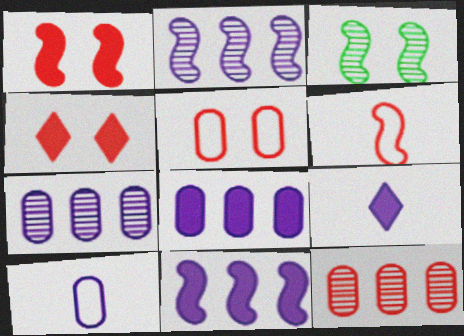[[3, 6, 11], 
[4, 6, 12]]